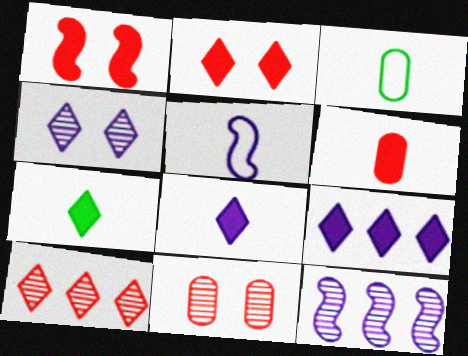[[2, 3, 12], 
[2, 7, 9]]